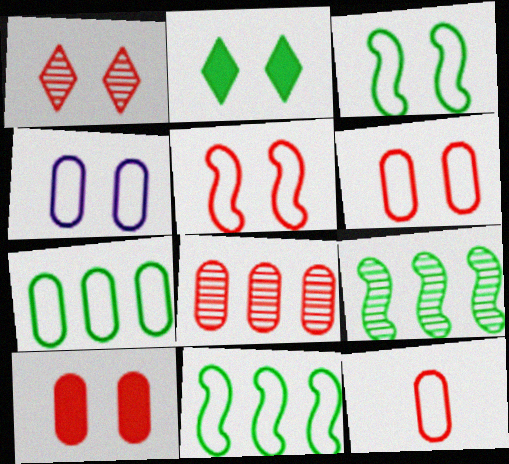[[1, 5, 10], 
[4, 7, 12], 
[8, 10, 12]]